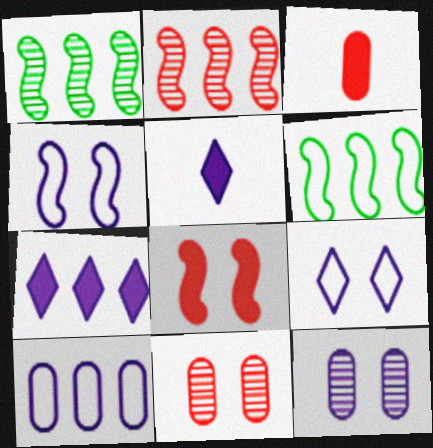[[1, 3, 9], 
[5, 6, 11]]